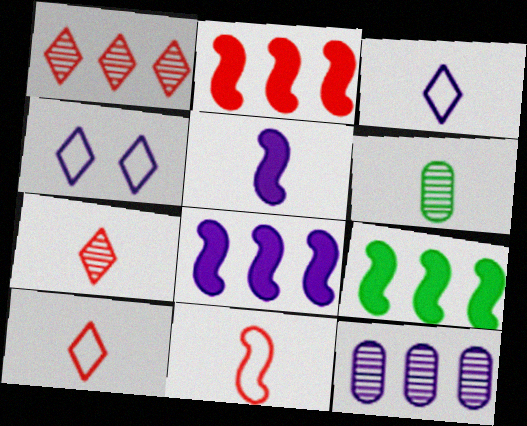[[2, 4, 6], 
[2, 8, 9], 
[4, 5, 12], 
[5, 6, 10]]